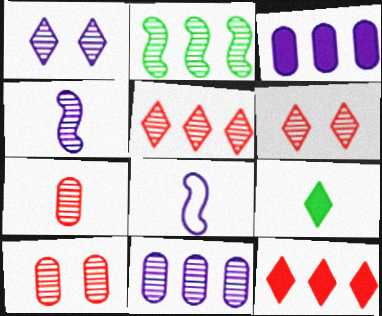[[1, 2, 7], 
[1, 3, 8], 
[1, 4, 11], 
[2, 5, 11], 
[7, 8, 9]]